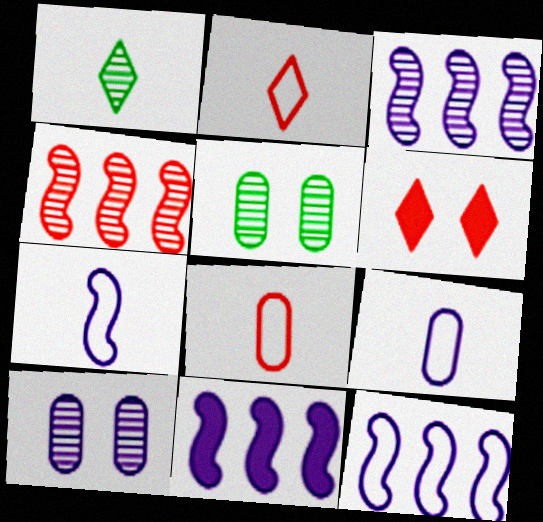[[1, 4, 10], 
[2, 5, 11], 
[3, 11, 12], 
[4, 6, 8]]